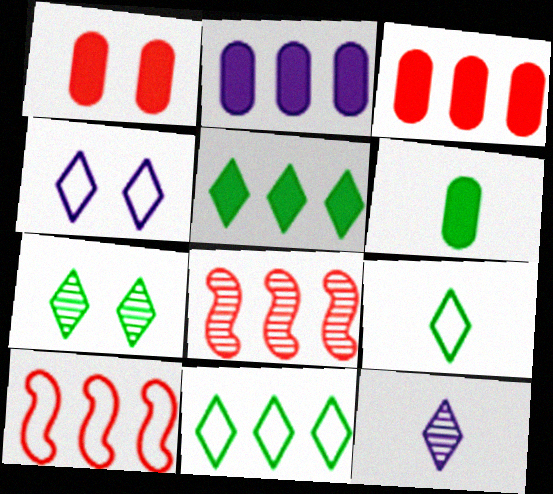[[1, 2, 6], 
[2, 8, 11], 
[4, 6, 8], 
[5, 7, 9]]